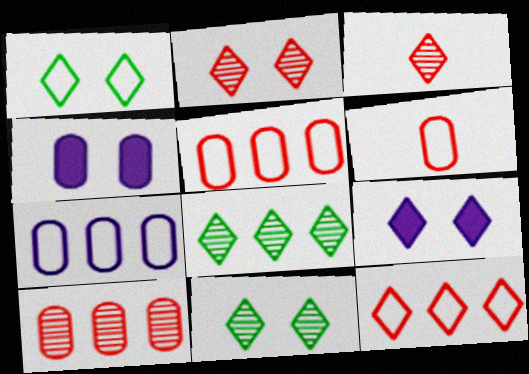[[1, 2, 9]]